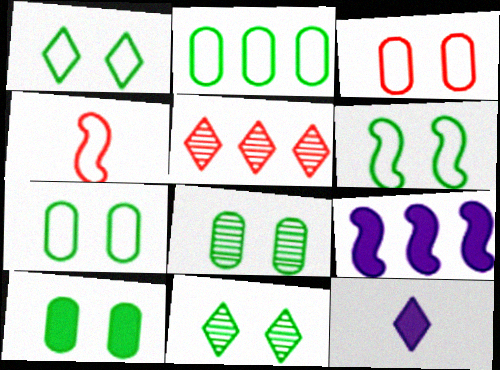[[1, 5, 12], 
[1, 6, 7], 
[2, 5, 9], 
[6, 10, 11], 
[7, 8, 10]]